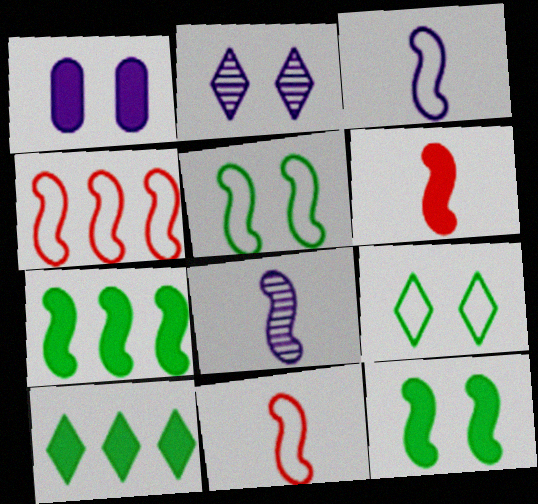[[1, 6, 10], 
[3, 4, 5], 
[4, 8, 12]]